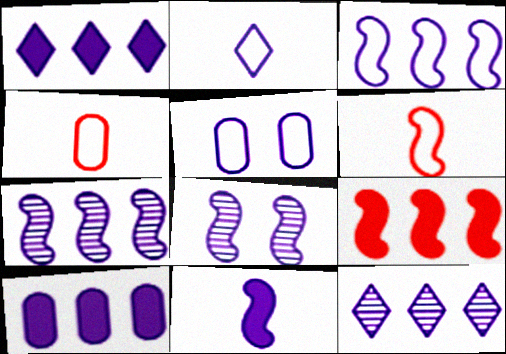[[2, 3, 5], 
[2, 8, 10], 
[3, 8, 11], 
[3, 10, 12], 
[5, 11, 12]]